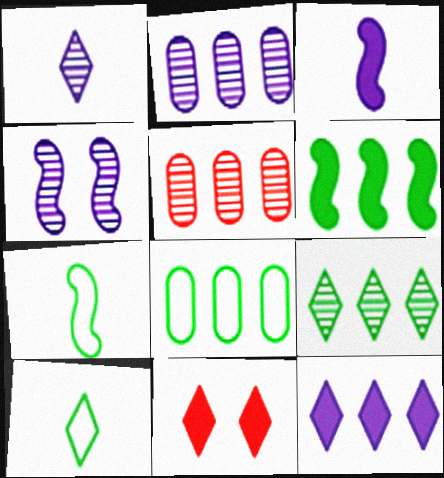[[1, 2, 4], 
[2, 7, 11], 
[6, 8, 9]]